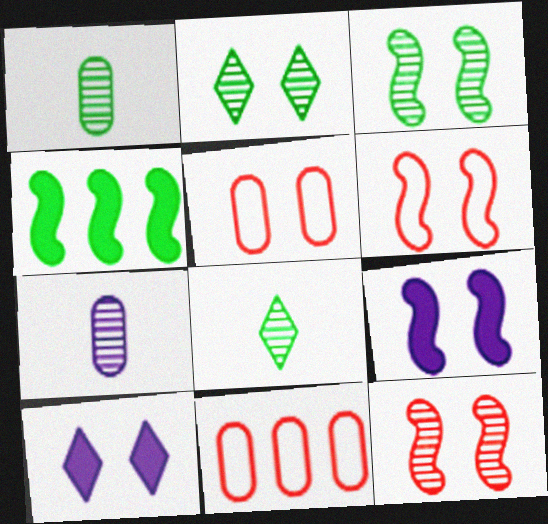[[2, 5, 9], 
[3, 5, 10], 
[3, 6, 9], 
[8, 9, 11]]